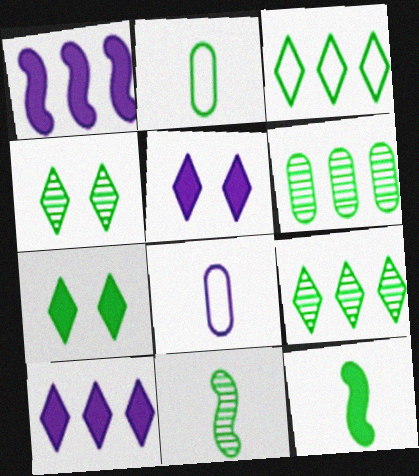[[4, 6, 11]]